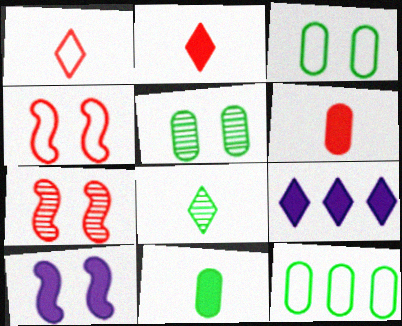[[5, 11, 12]]